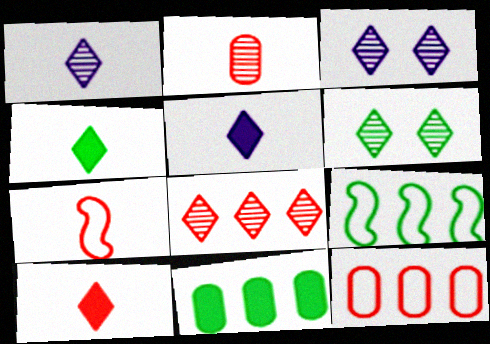[[1, 6, 8], 
[2, 7, 10], 
[3, 7, 11], 
[4, 5, 10]]